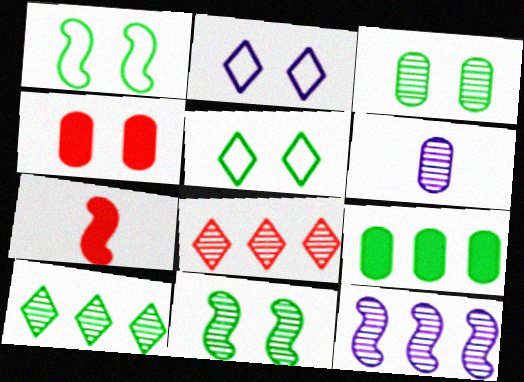[[1, 7, 12], 
[2, 4, 11], 
[6, 8, 11]]